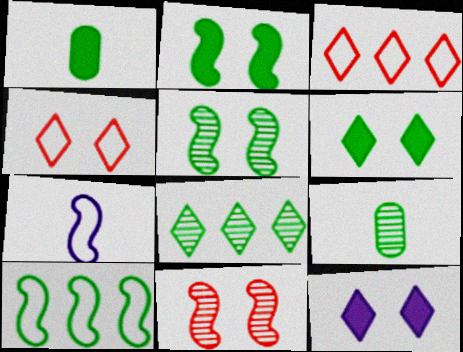[[5, 8, 9], 
[6, 9, 10]]